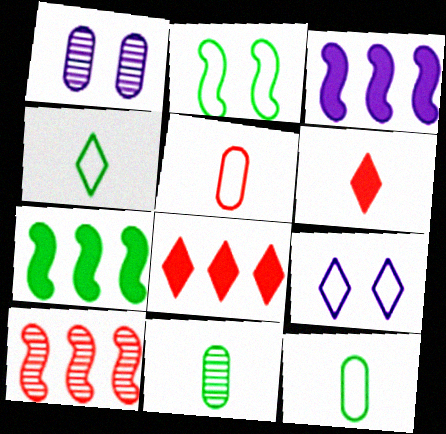[]